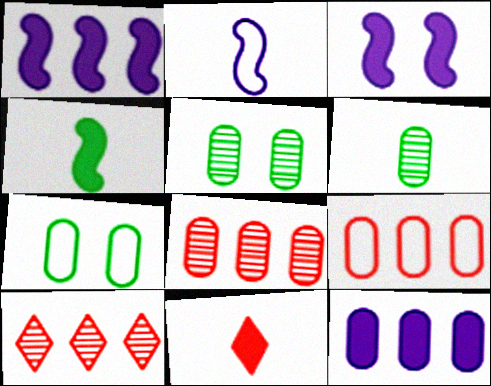[[2, 6, 11]]